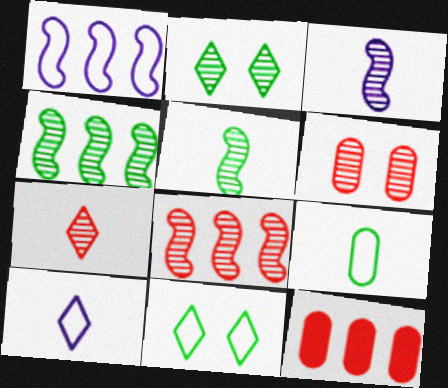[[3, 11, 12], 
[6, 7, 8]]